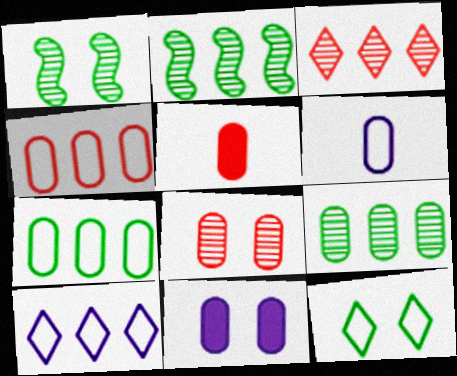[[1, 5, 10], 
[4, 5, 8]]